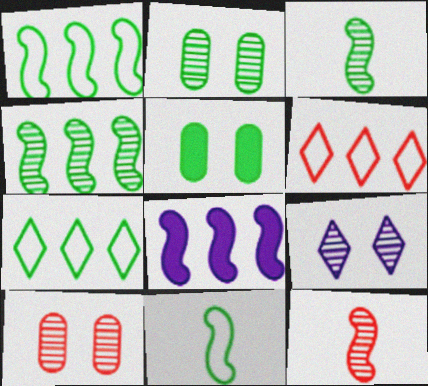[[3, 5, 7]]